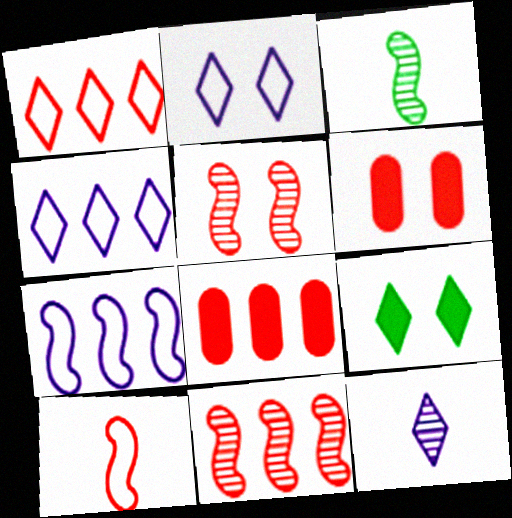[[1, 8, 11], 
[1, 9, 12], 
[2, 3, 8], 
[3, 4, 6]]